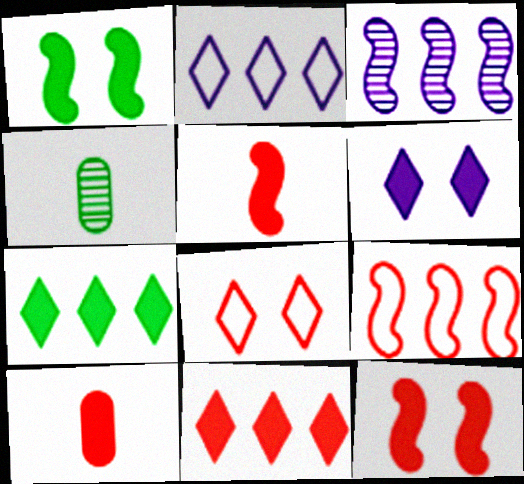[[2, 4, 12], 
[4, 6, 9], 
[10, 11, 12]]